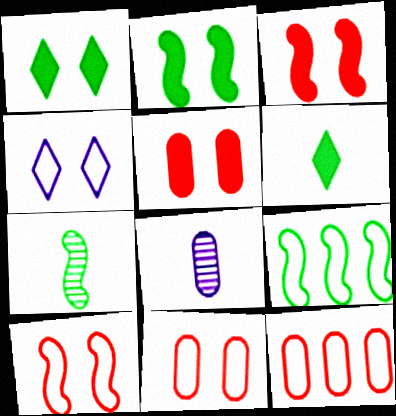[[2, 7, 9]]